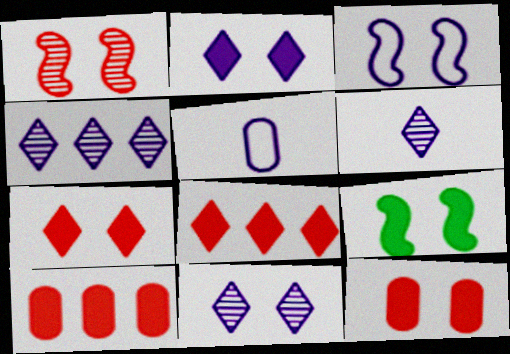[[1, 3, 9], 
[2, 9, 12], 
[4, 6, 11]]